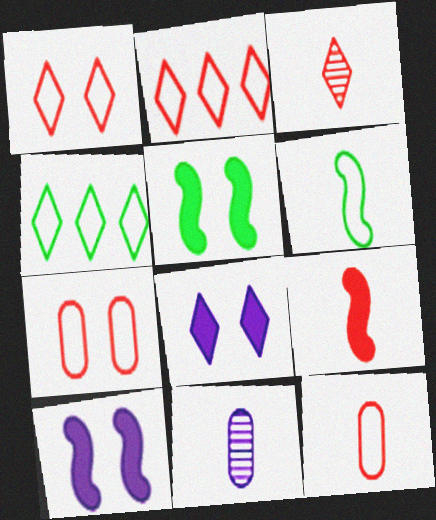[[2, 5, 11], 
[3, 4, 8], 
[3, 9, 12]]